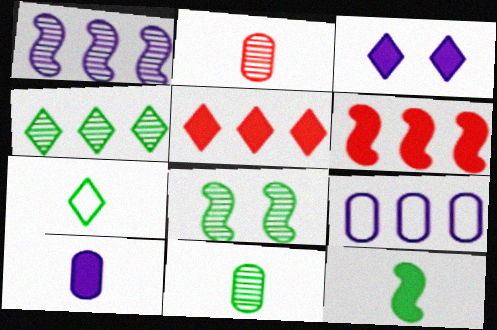[[4, 6, 9], 
[4, 8, 11], 
[7, 11, 12]]